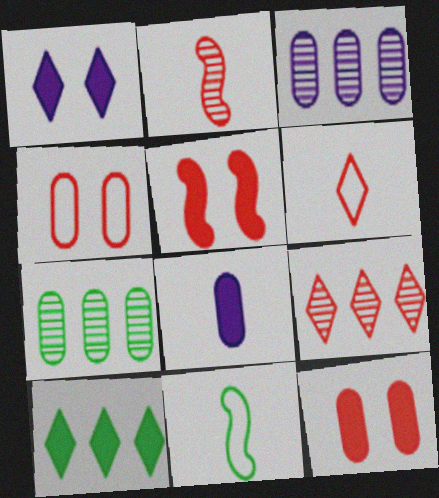[[4, 7, 8], 
[5, 8, 10]]